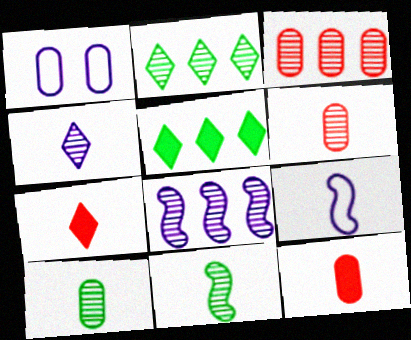[[2, 3, 8], 
[4, 6, 11], 
[7, 9, 10]]